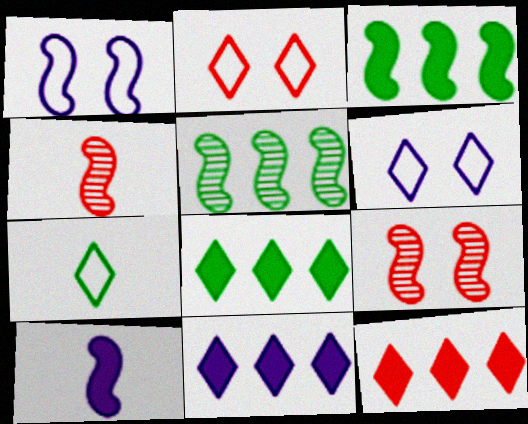[[1, 3, 4], 
[8, 11, 12]]